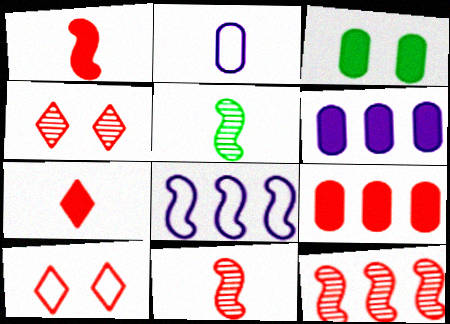[[2, 5, 7], 
[5, 6, 10], 
[9, 10, 11]]